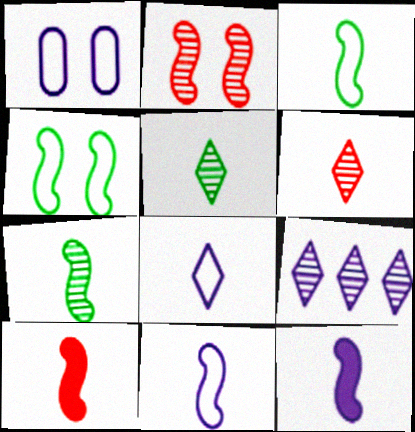[[1, 9, 12], 
[7, 10, 11]]